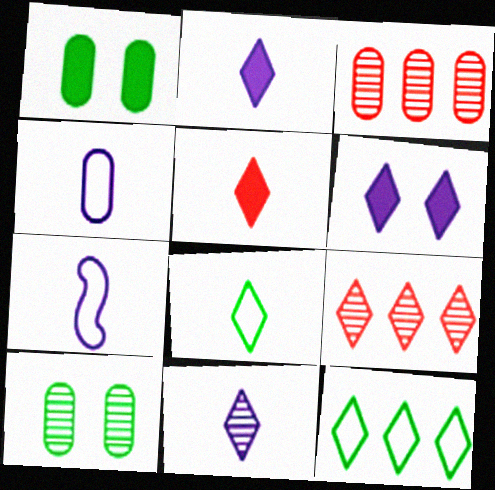[[1, 3, 4], 
[1, 7, 9], 
[5, 8, 11], 
[6, 8, 9]]